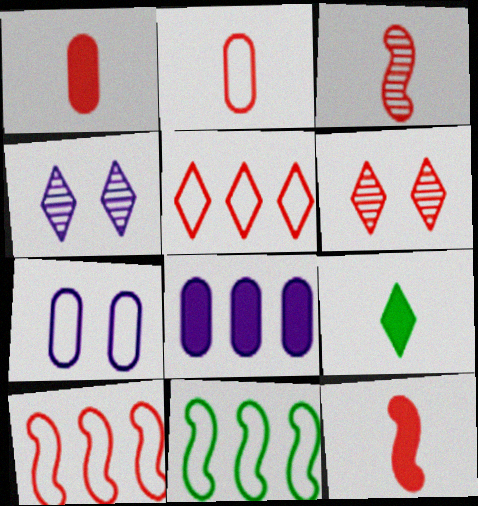[[1, 4, 11], 
[1, 6, 10], 
[4, 5, 9]]